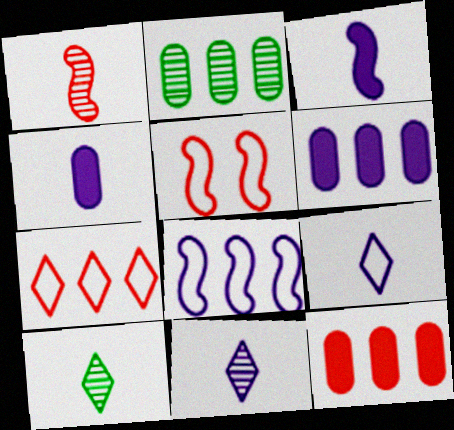[[5, 6, 10]]